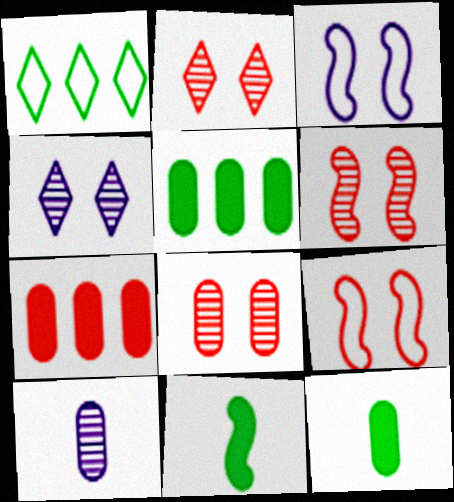[[2, 6, 8]]